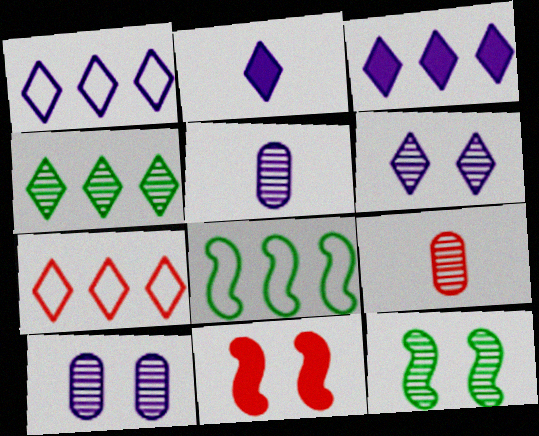[[1, 2, 6], 
[3, 4, 7], 
[7, 9, 11]]